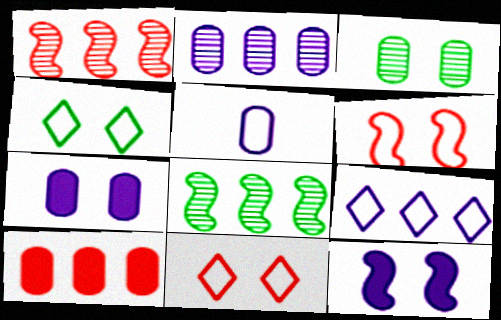[[2, 5, 7], 
[3, 5, 10], 
[3, 11, 12], 
[8, 9, 10]]